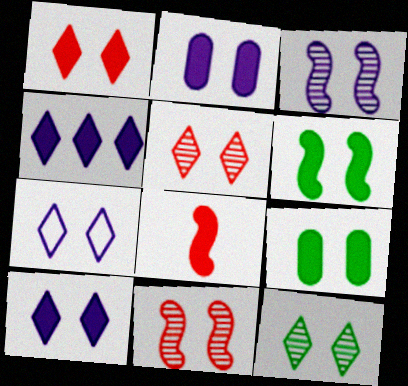[[1, 2, 6], 
[1, 7, 12], 
[2, 3, 7], 
[4, 8, 9], 
[7, 9, 11]]